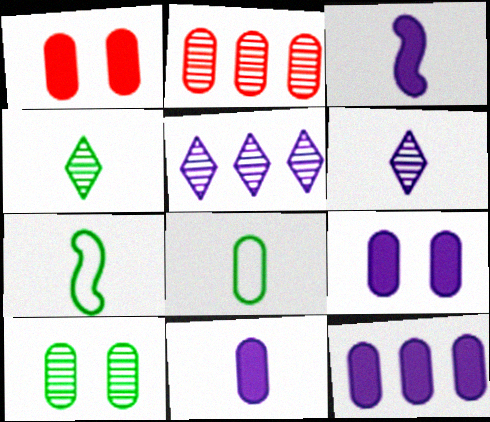[[1, 5, 7], 
[2, 8, 9], 
[9, 11, 12]]